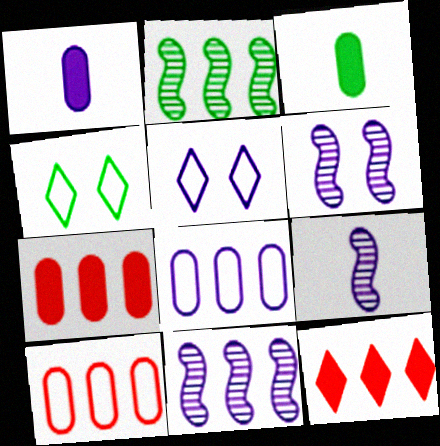[[1, 5, 11], 
[2, 3, 4], 
[2, 8, 12], 
[4, 7, 9], 
[6, 9, 11]]